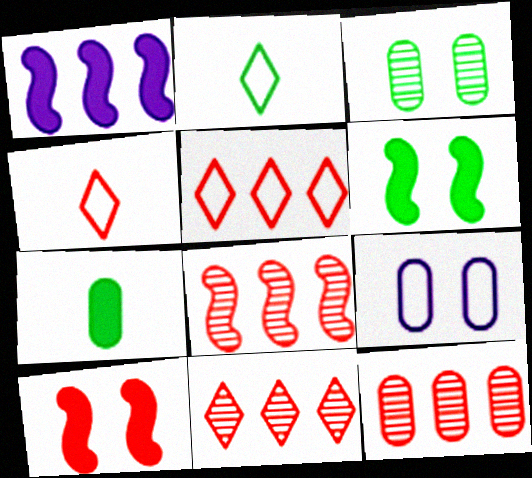[[1, 3, 4], 
[4, 10, 12], 
[7, 9, 12], 
[8, 11, 12]]